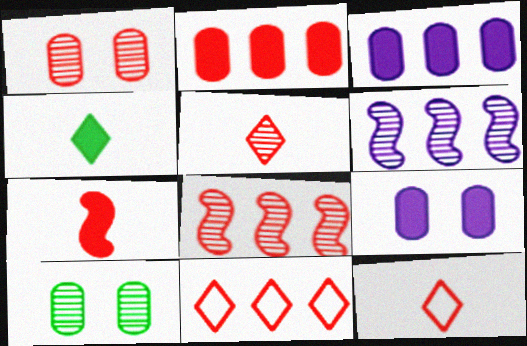[[1, 5, 8], 
[1, 7, 11], 
[2, 8, 11], 
[5, 6, 10]]